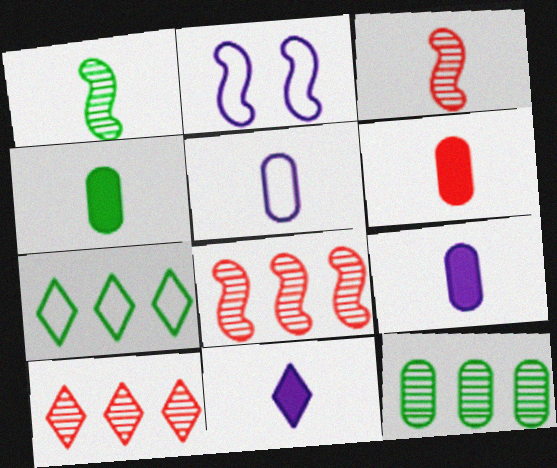[[2, 4, 10], 
[4, 6, 9]]